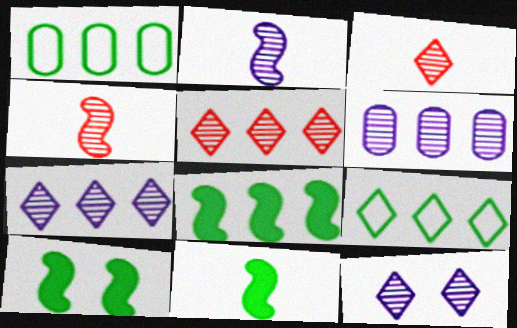[[2, 6, 12], 
[8, 10, 11]]